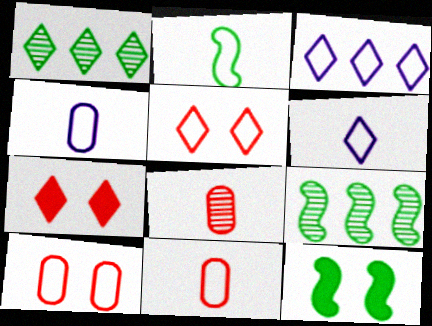[[1, 6, 7], 
[2, 3, 10], 
[2, 6, 11], 
[2, 9, 12], 
[3, 8, 12], 
[4, 7, 9]]